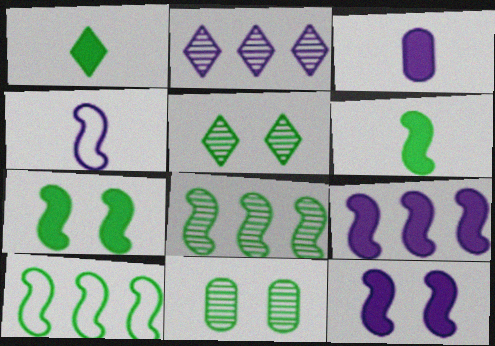[[1, 10, 11]]